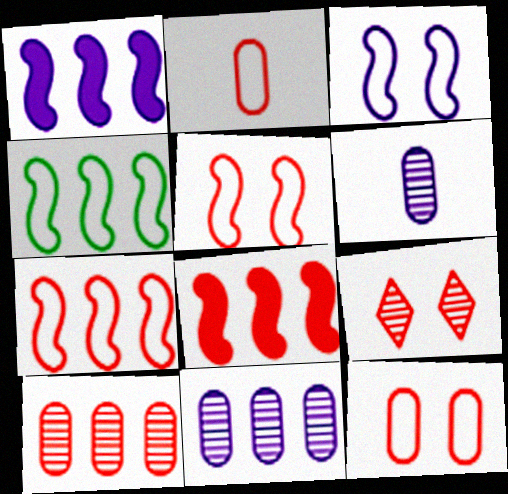[[2, 8, 9]]